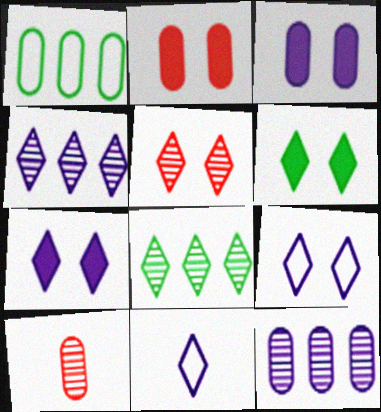[[1, 3, 10], 
[4, 7, 11], 
[5, 6, 9]]